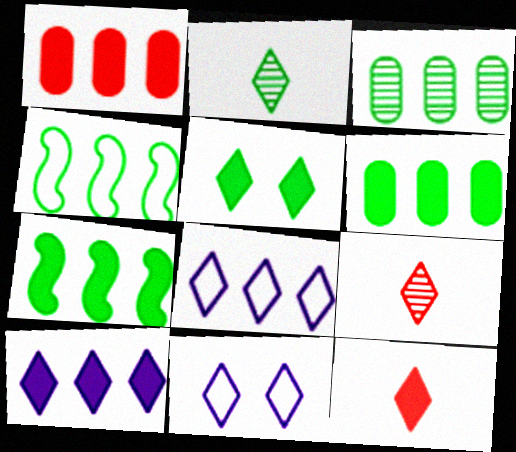[[1, 7, 10], 
[5, 8, 9], 
[5, 10, 12]]